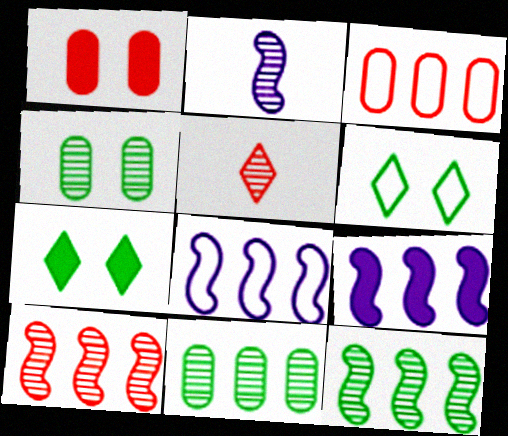[[2, 3, 7]]